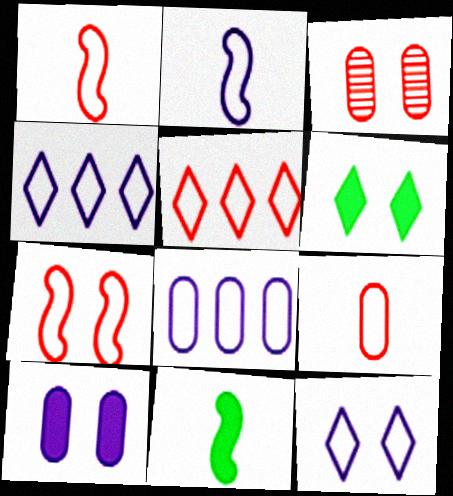[[2, 8, 12], 
[3, 4, 11], 
[5, 7, 9]]